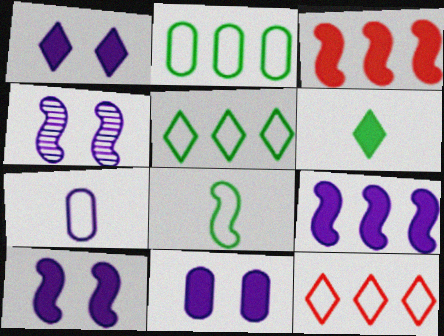[[1, 10, 11], 
[3, 4, 8], 
[3, 6, 11]]